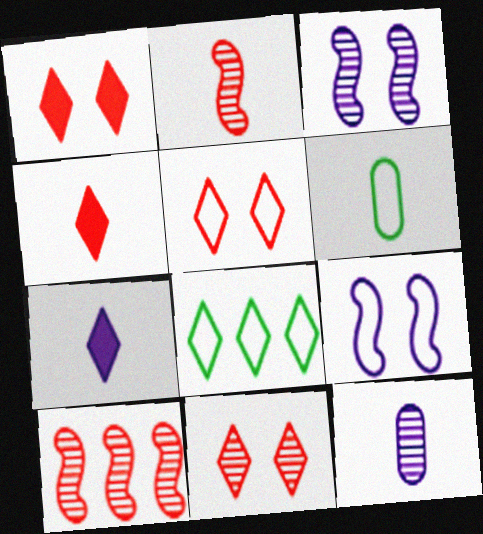[[1, 5, 11], 
[2, 6, 7], 
[7, 8, 11]]